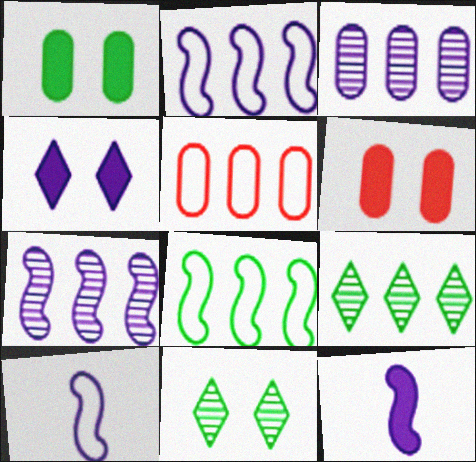[[3, 4, 10], 
[5, 11, 12], 
[6, 9, 10]]